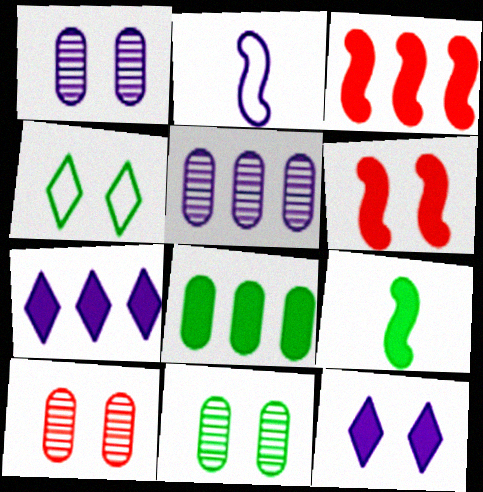[[1, 2, 7], 
[1, 4, 6], 
[1, 10, 11], 
[2, 5, 12], 
[3, 7, 8]]